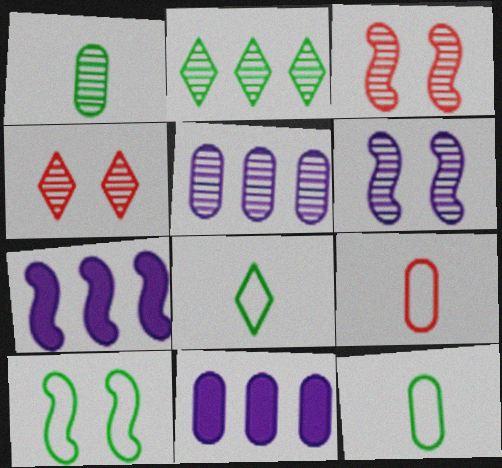[[3, 8, 11], 
[4, 7, 12]]